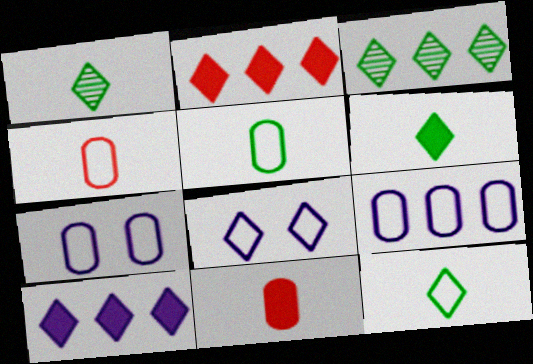[[1, 2, 8], 
[1, 6, 12]]